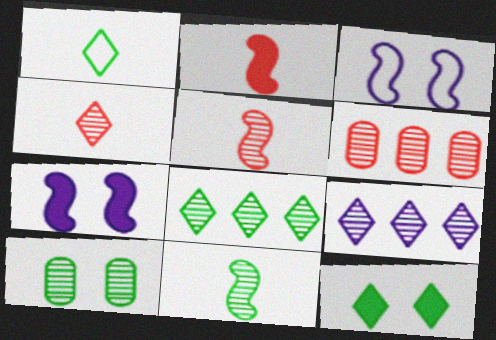[[1, 6, 7], 
[1, 8, 12], 
[5, 9, 10], 
[8, 10, 11]]